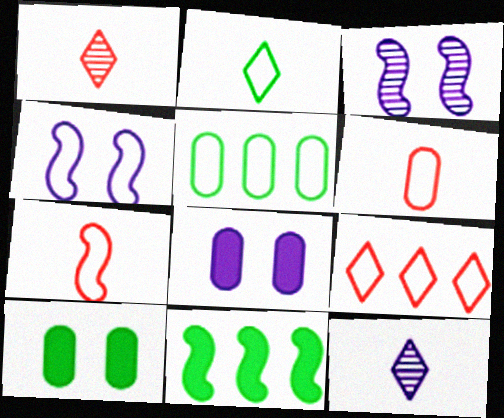[[3, 7, 11]]